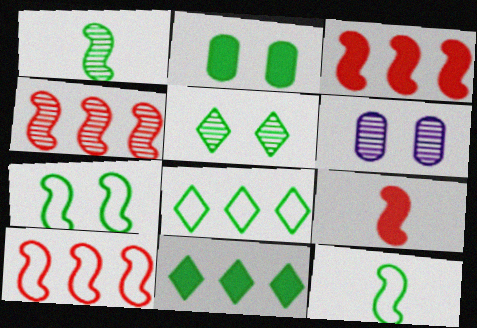[[1, 2, 8], 
[2, 5, 7], 
[3, 4, 10], 
[6, 8, 9]]